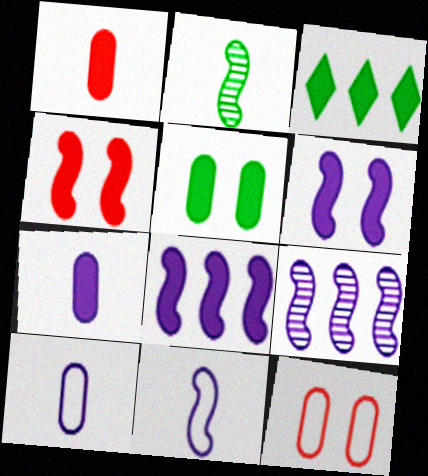[[1, 3, 6], 
[3, 4, 7], 
[6, 9, 11]]